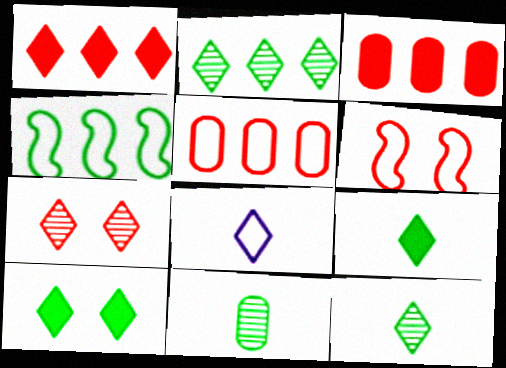[[4, 10, 11]]